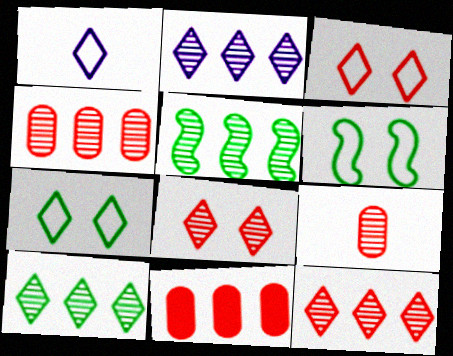[[2, 4, 5], 
[2, 10, 12]]